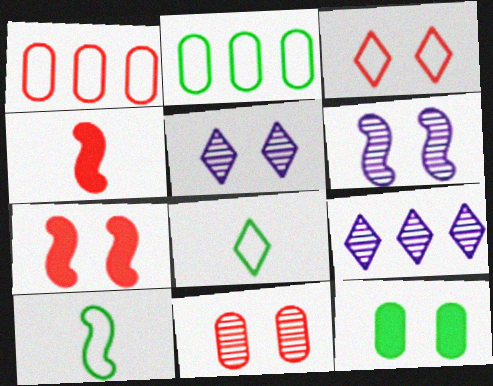[[2, 4, 5], 
[3, 6, 12], 
[3, 7, 11]]